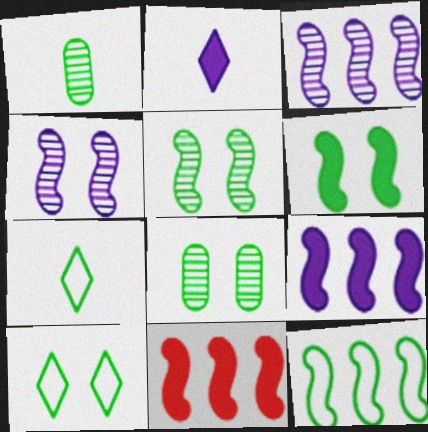[[3, 11, 12], 
[6, 8, 10]]